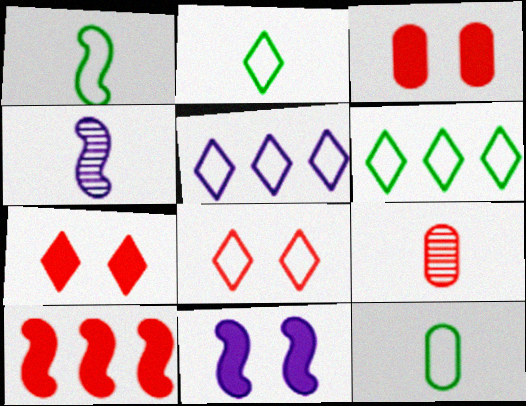[[1, 2, 12], 
[2, 5, 8], 
[3, 4, 6], 
[6, 9, 11], 
[8, 9, 10]]